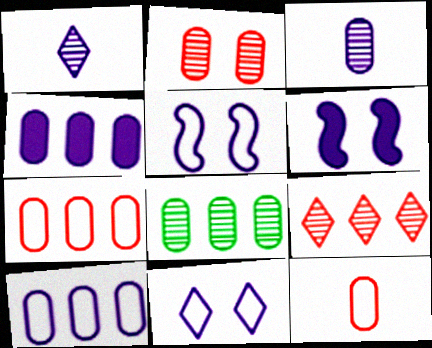[[1, 4, 5], 
[1, 6, 10], 
[2, 3, 8], 
[4, 7, 8]]